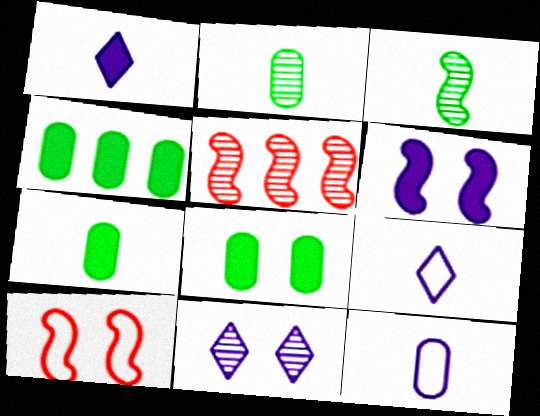[[2, 5, 11], 
[4, 7, 8], 
[5, 8, 9], 
[8, 10, 11]]